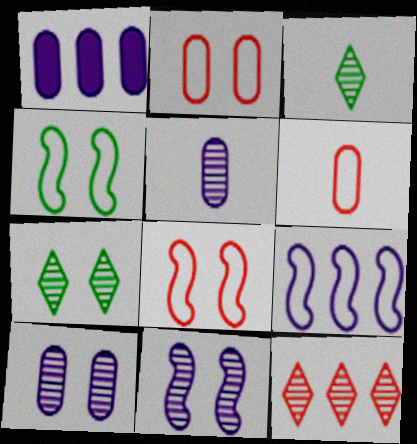[[1, 3, 8]]